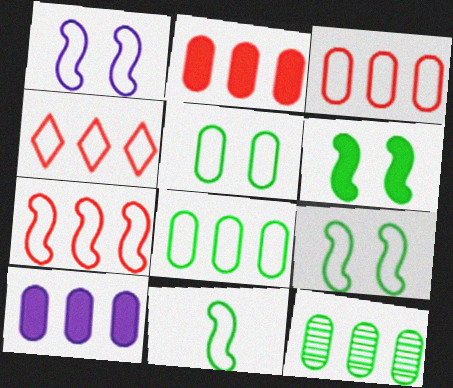[[1, 7, 11], 
[3, 4, 7], 
[3, 10, 12]]